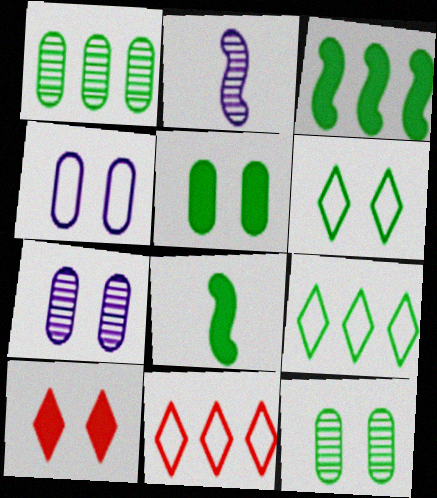[[1, 3, 9], 
[1, 6, 8], 
[2, 5, 11], 
[7, 8, 11], 
[8, 9, 12]]